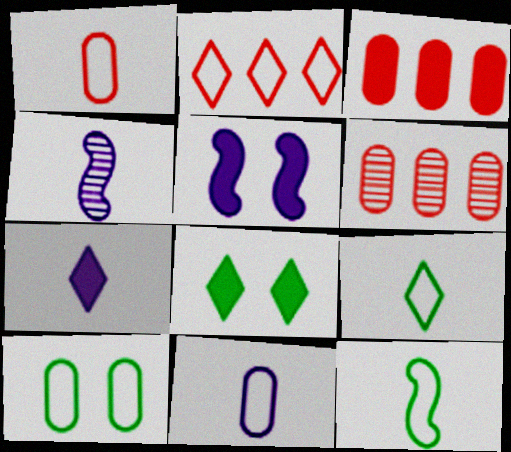[[4, 7, 11], 
[5, 6, 9]]